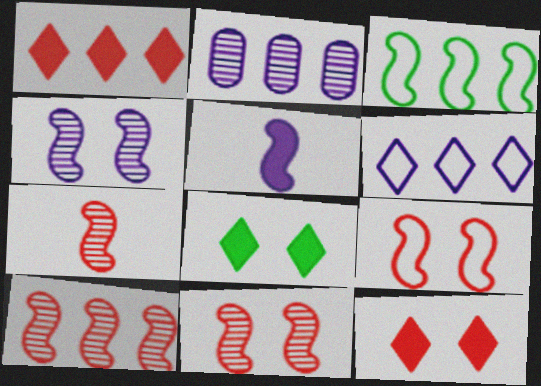[[1, 2, 3], 
[3, 5, 11], 
[7, 10, 11]]